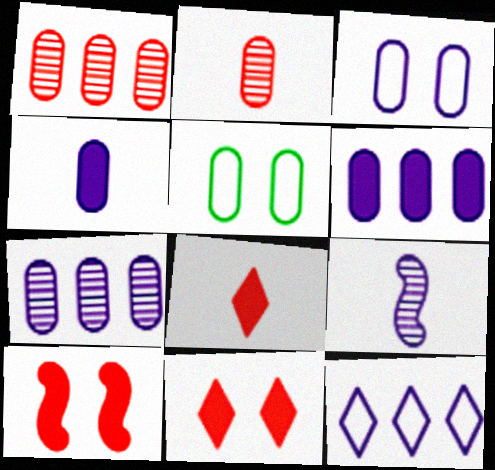[[1, 4, 5], 
[2, 5, 6], 
[3, 4, 7]]